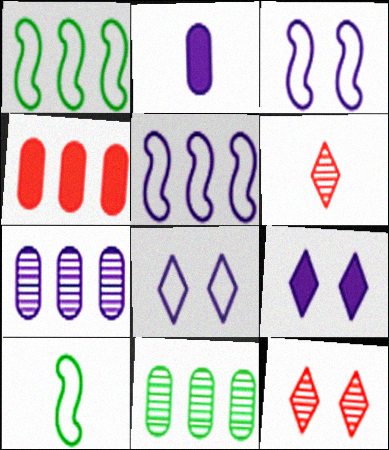[[1, 2, 12], 
[2, 6, 10]]